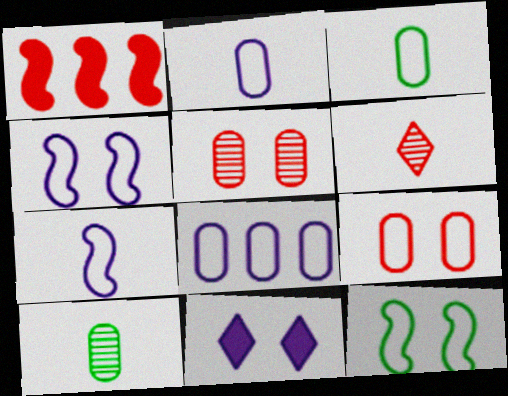[[1, 6, 9], 
[3, 8, 9], 
[5, 11, 12]]